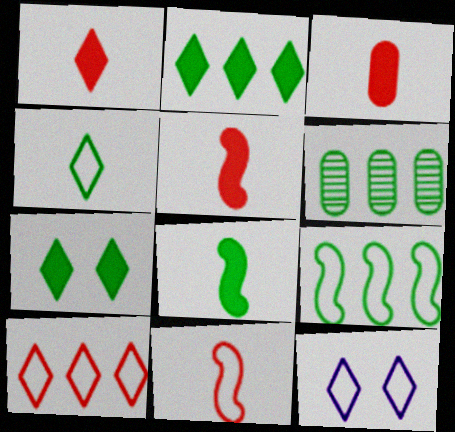[[1, 3, 5], 
[2, 6, 9], 
[4, 10, 12], 
[5, 6, 12]]